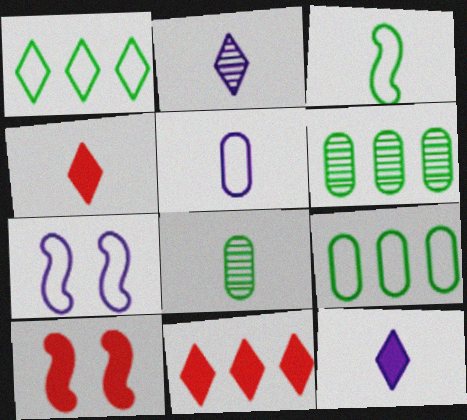[[2, 9, 10], 
[4, 6, 7], 
[7, 8, 11]]